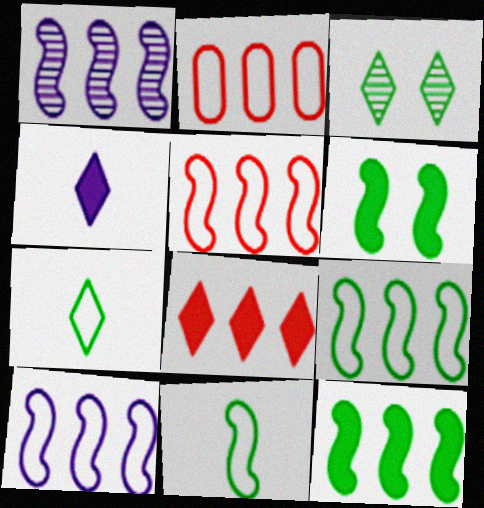[[1, 5, 12], 
[5, 9, 10]]